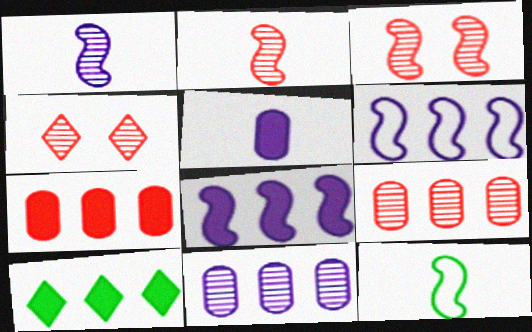[[2, 4, 9], 
[3, 8, 12], 
[6, 9, 10], 
[7, 8, 10]]